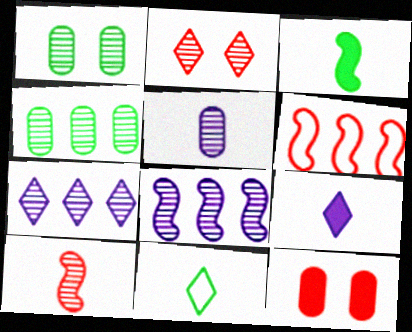[[1, 6, 9], 
[1, 7, 10], 
[8, 11, 12]]